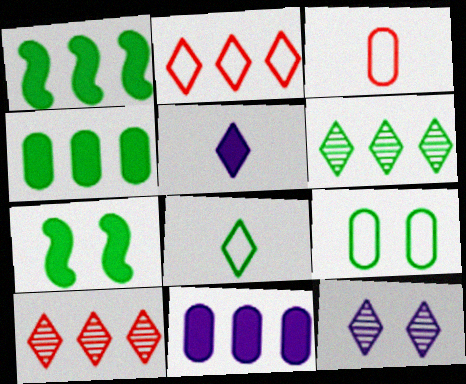[[1, 3, 12]]